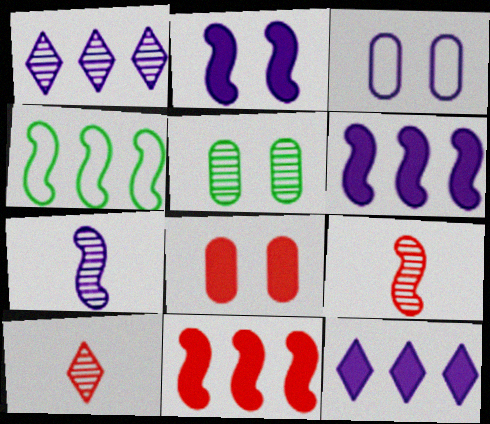[[1, 5, 9], 
[2, 4, 9], 
[3, 5, 8], 
[3, 7, 12]]